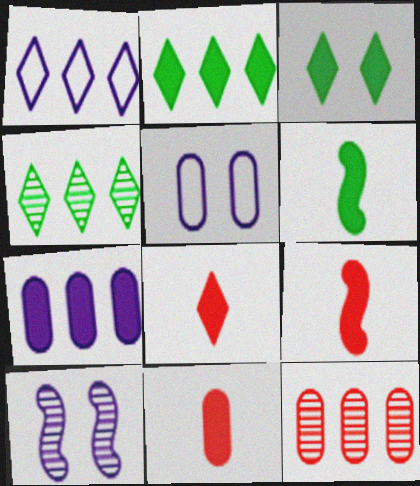[[3, 7, 9], 
[4, 5, 9], 
[8, 9, 11]]